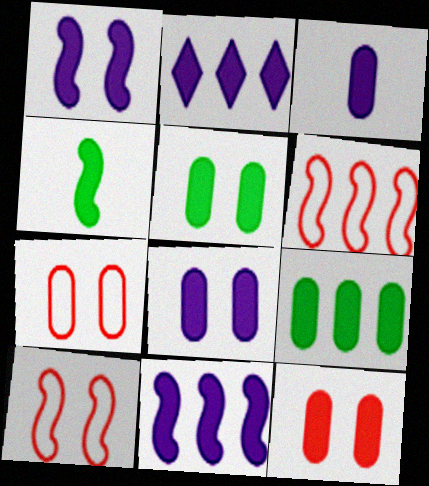[[1, 2, 3], 
[2, 4, 12], 
[3, 9, 12], 
[5, 8, 12]]